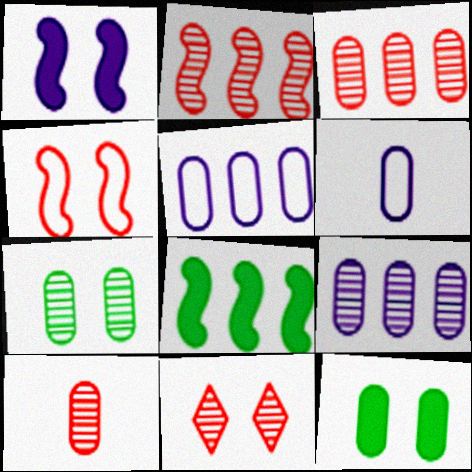[[2, 10, 11], 
[3, 6, 12], 
[5, 10, 12], 
[6, 8, 11], 
[7, 9, 10]]